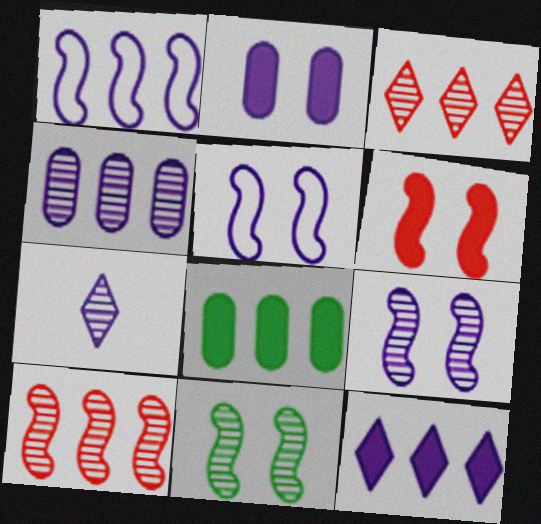[[1, 2, 7], 
[1, 3, 8], 
[1, 4, 12], 
[4, 7, 9], 
[5, 6, 11]]